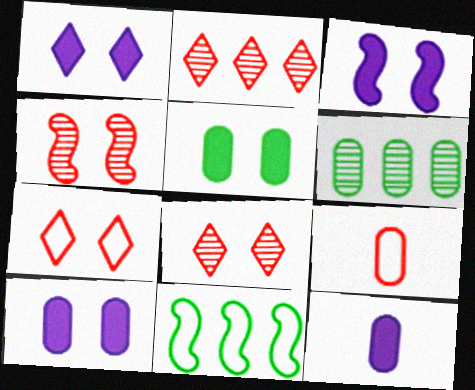[[1, 3, 10], 
[6, 9, 10], 
[8, 11, 12]]